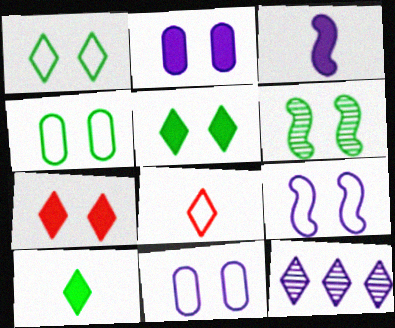[[3, 11, 12], 
[4, 5, 6], 
[5, 8, 12], 
[6, 7, 11]]